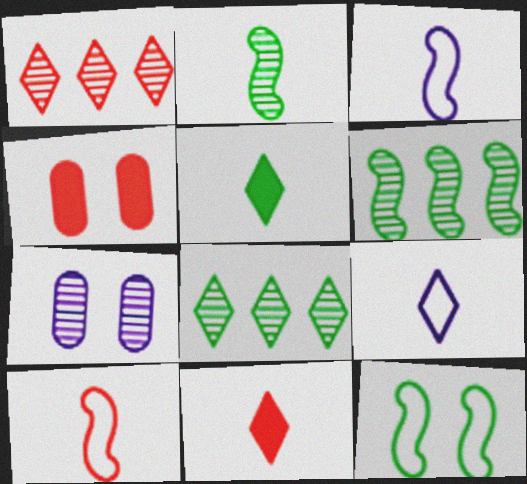[[1, 2, 7], 
[1, 4, 10], 
[3, 4, 8], 
[4, 6, 9]]